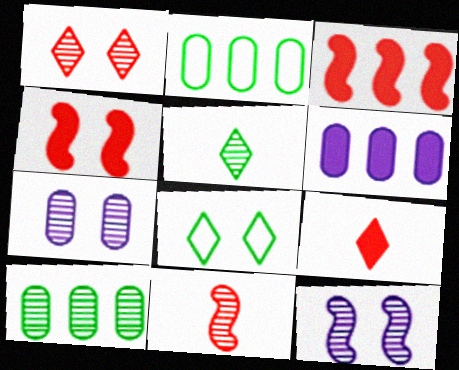[[2, 9, 12], 
[4, 7, 8], 
[6, 8, 11]]